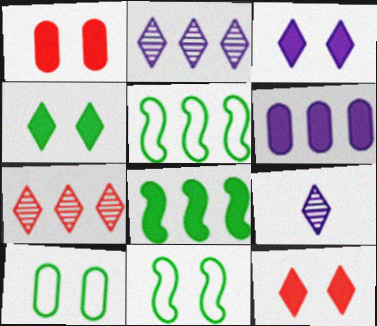[[1, 5, 9], 
[3, 4, 12], 
[5, 6, 7]]